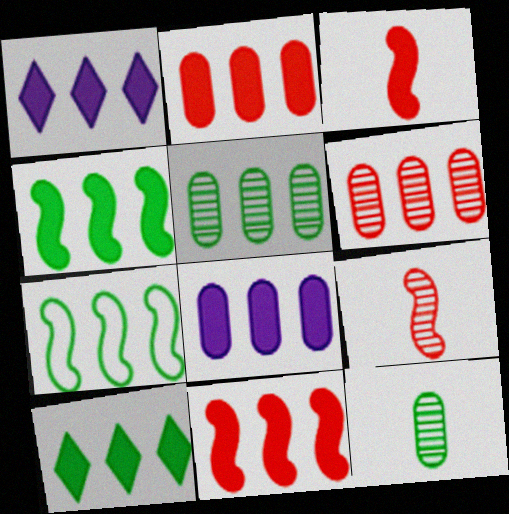[[1, 2, 4], 
[1, 6, 7], 
[5, 7, 10], 
[8, 10, 11]]